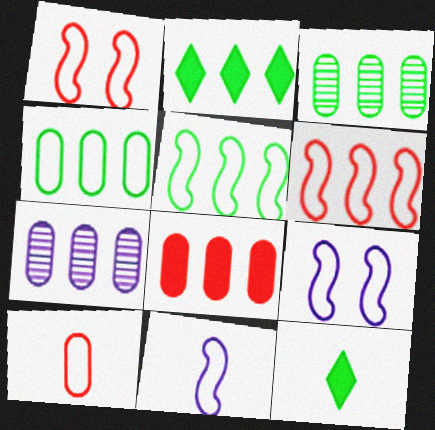[[1, 5, 11], 
[1, 7, 12], 
[2, 3, 5], 
[2, 6, 7], 
[4, 7, 8]]